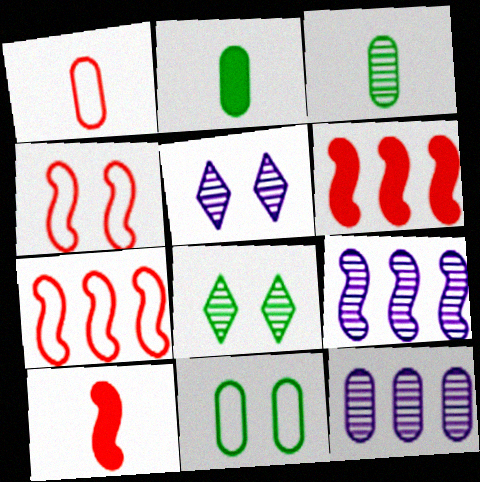[[2, 5, 7]]